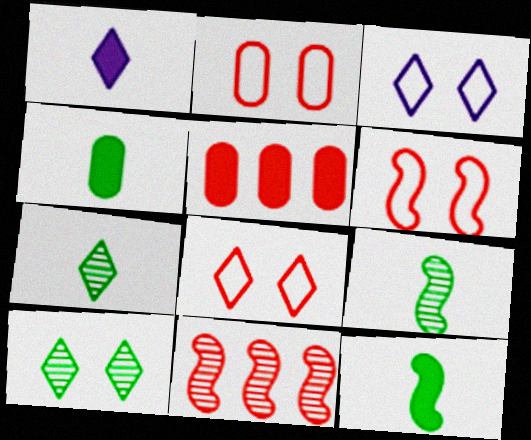[[2, 6, 8], 
[3, 4, 11], 
[3, 5, 9]]